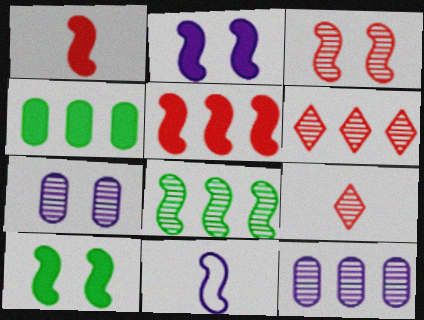[[6, 8, 12], 
[7, 8, 9]]